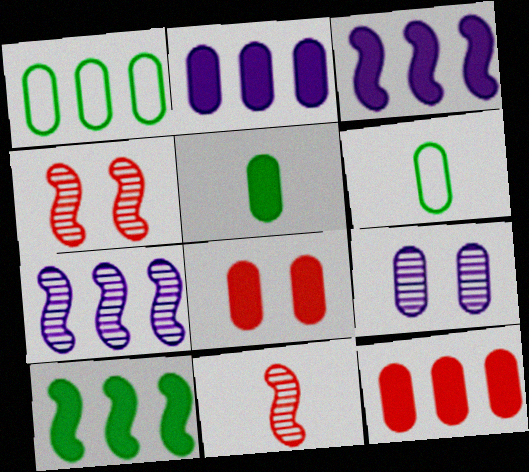[[2, 5, 8], 
[6, 9, 12]]